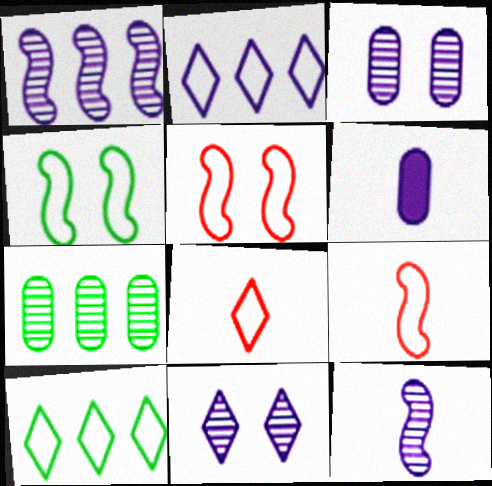[]